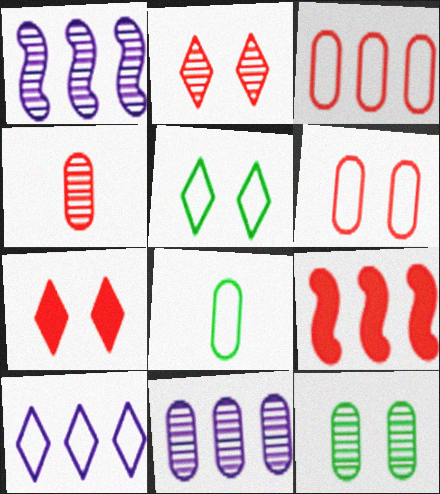[[1, 7, 8], 
[4, 11, 12]]